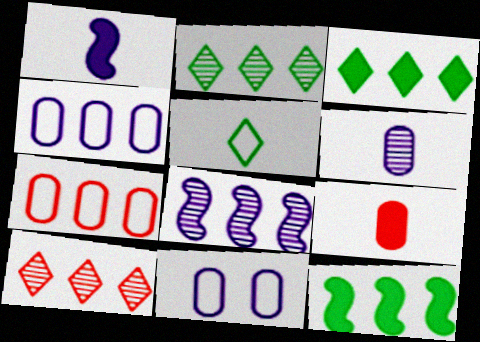[[3, 7, 8], 
[4, 10, 12]]